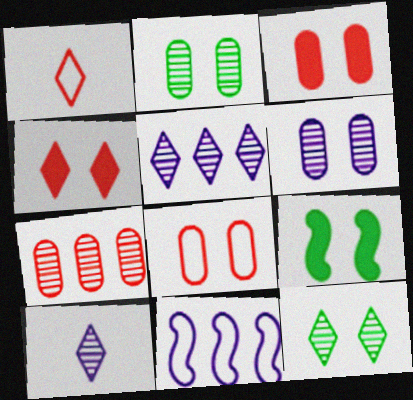[]